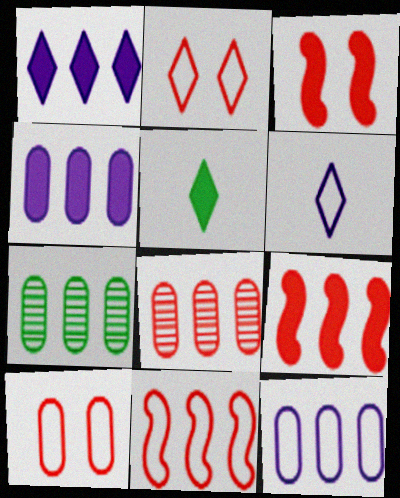[[1, 7, 11], 
[3, 4, 5], 
[3, 6, 7]]